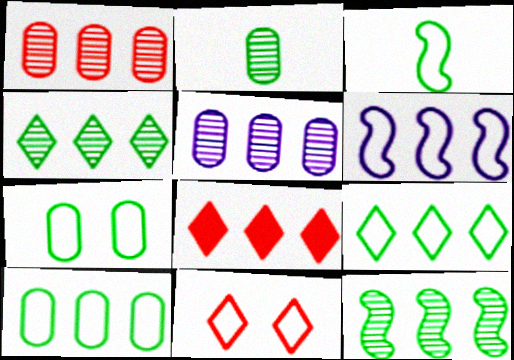[[3, 7, 9]]